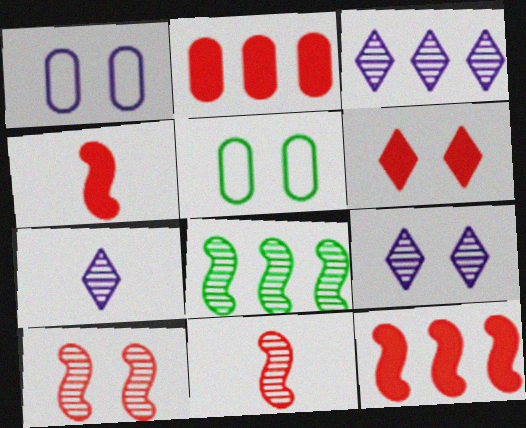[[2, 4, 6], 
[3, 4, 5], 
[3, 7, 9], 
[5, 7, 12]]